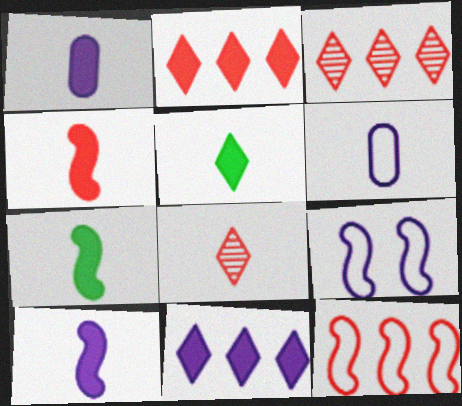[[1, 4, 5], 
[4, 7, 10], 
[6, 7, 8]]